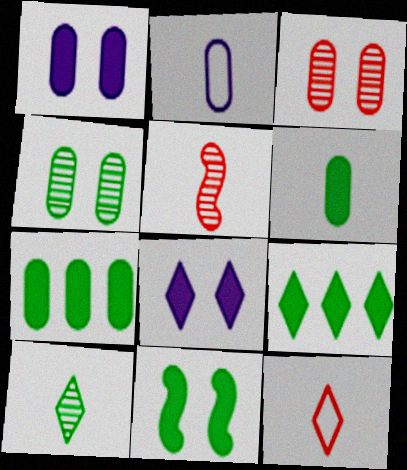[[2, 3, 7], 
[6, 9, 11]]